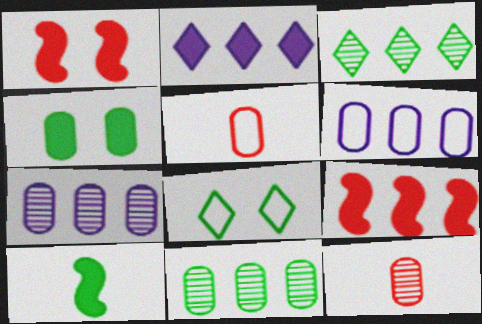[[3, 6, 9], 
[4, 5, 7], 
[4, 6, 12], 
[8, 10, 11]]